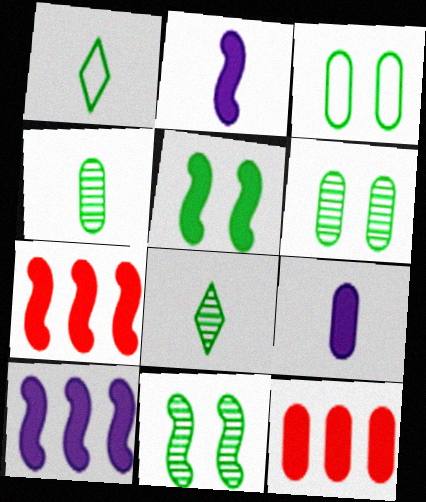[[2, 5, 7]]